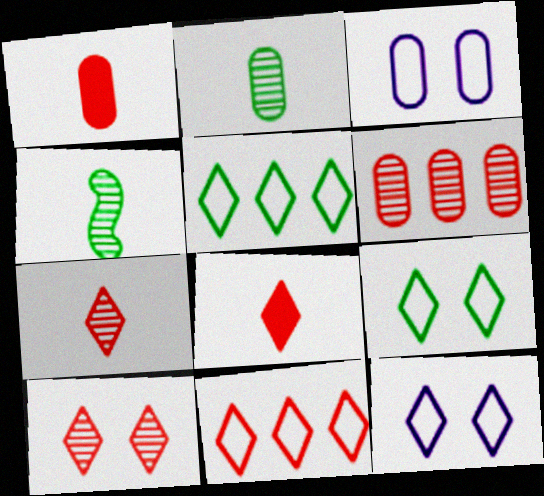[[8, 10, 11]]